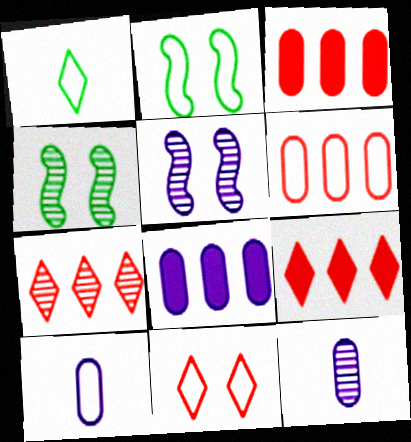[[1, 3, 5], 
[2, 9, 12], 
[4, 7, 12], 
[4, 9, 10]]